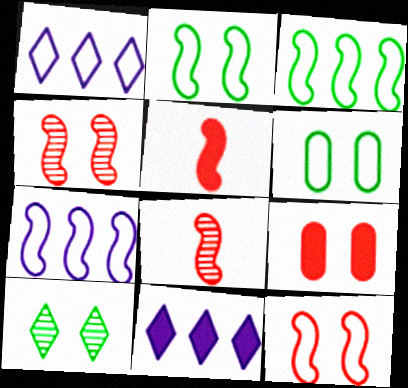[[6, 8, 11]]